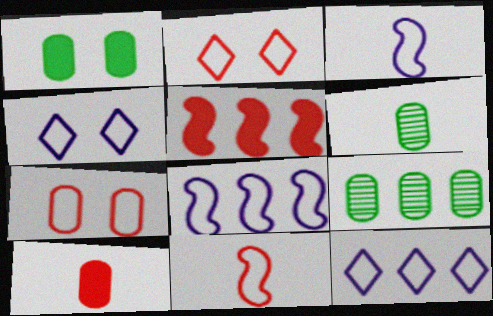[[4, 5, 6], 
[5, 9, 12]]